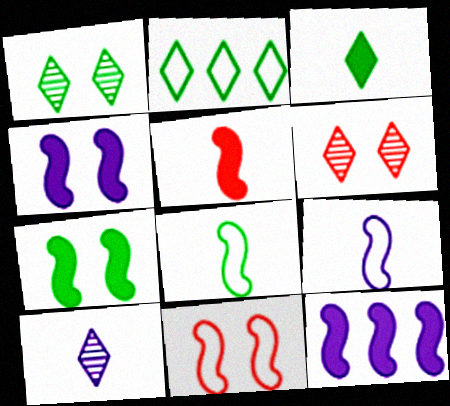[[1, 2, 3], 
[5, 7, 12]]